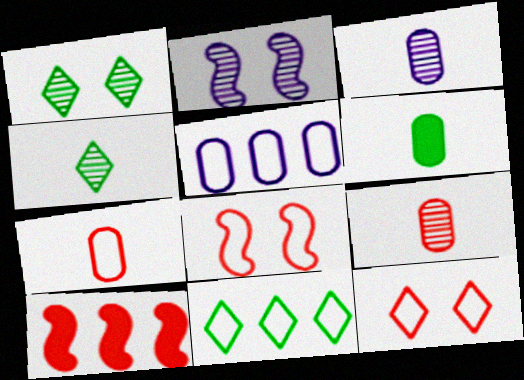[[3, 6, 7], 
[9, 10, 12]]